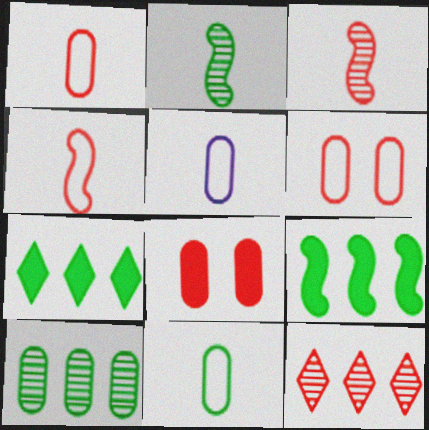[[1, 5, 11], 
[4, 8, 12], 
[5, 8, 10]]